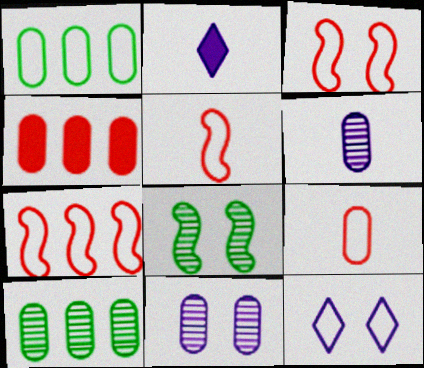[[1, 5, 12], 
[2, 3, 10], 
[3, 5, 7]]